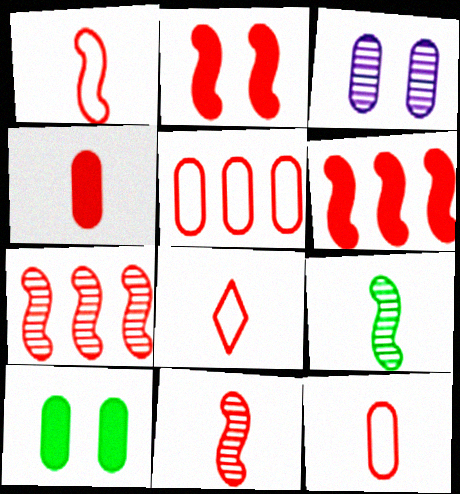[[1, 2, 7], 
[1, 8, 12], 
[4, 8, 11]]